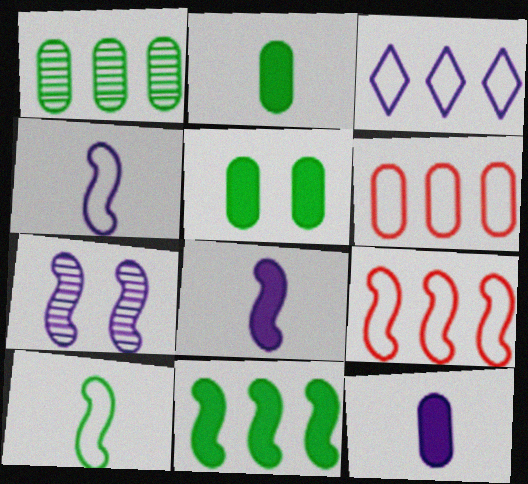[[3, 7, 12]]